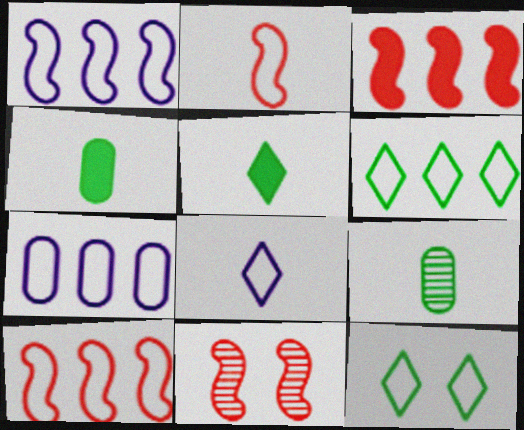[[2, 3, 11], 
[2, 7, 12], 
[5, 7, 11], 
[6, 7, 10]]